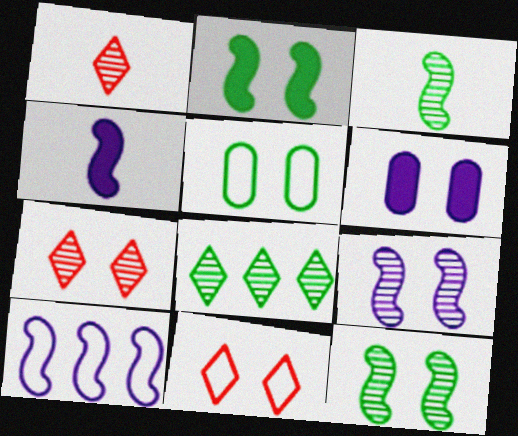[[4, 9, 10], 
[6, 11, 12]]